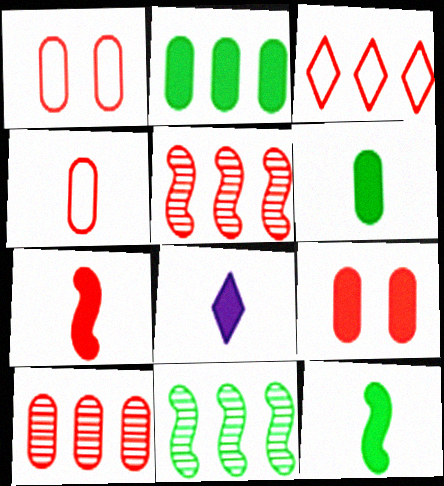[[1, 8, 11], 
[4, 9, 10], 
[6, 7, 8]]